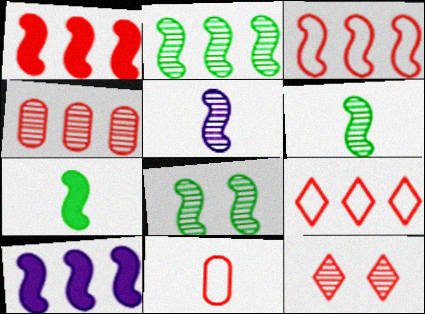[[1, 4, 9], 
[1, 11, 12], 
[2, 3, 10], 
[2, 6, 8]]